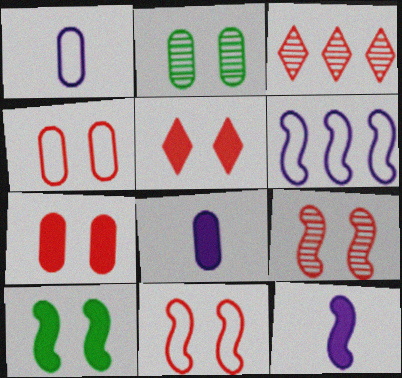[[1, 3, 10], 
[4, 5, 9]]